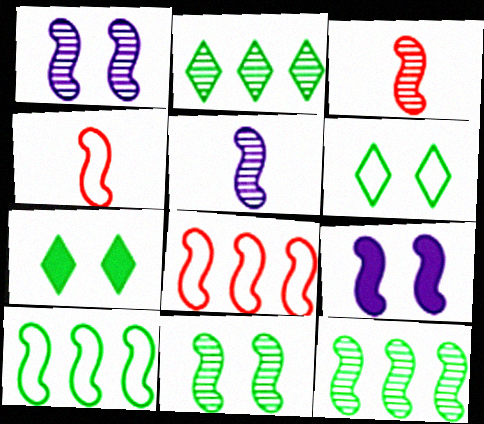[[1, 3, 12], 
[3, 9, 10], 
[4, 9, 12]]